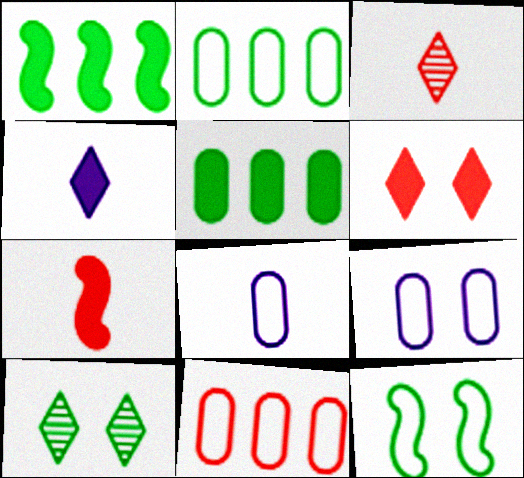[[1, 3, 9]]